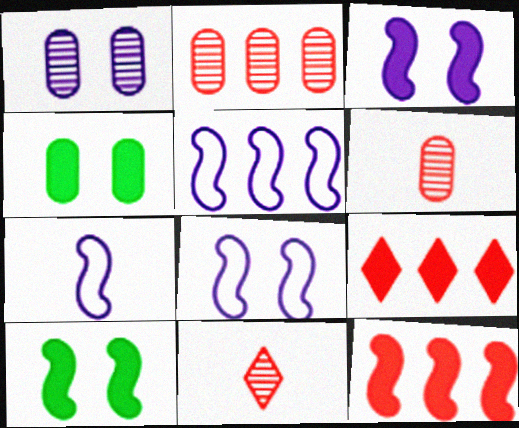[[4, 5, 11], 
[5, 7, 8]]